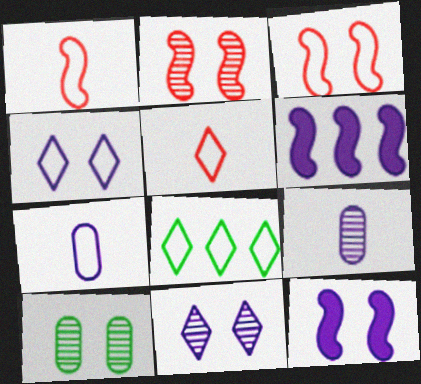[[2, 10, 11], 
[3, 7, 8], 
[4, 5, 8], 
[4, 6, 9], 
[5, 6, 10], 
[6, 7, 11]]